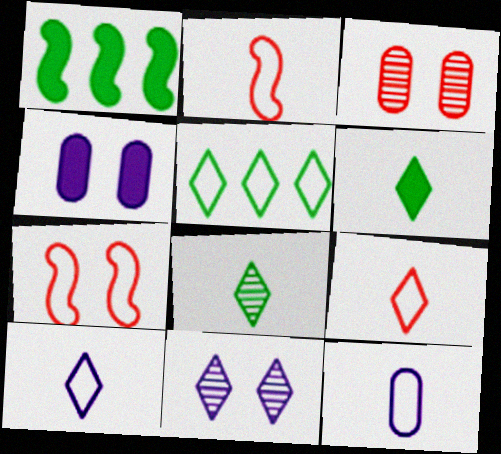[[1, 3, 10], 
[5, 7, 12]]